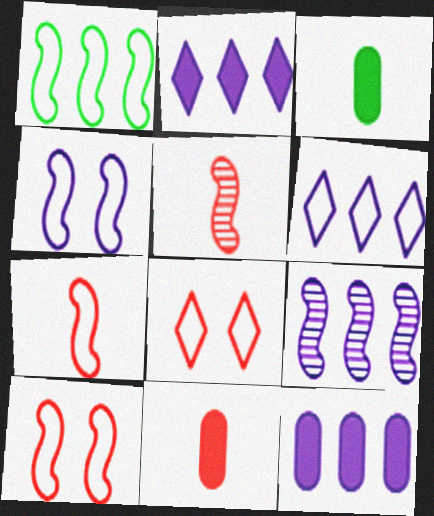[[1, 4, 7], 
[3, 8, 9], 
[6, 9, 12]]